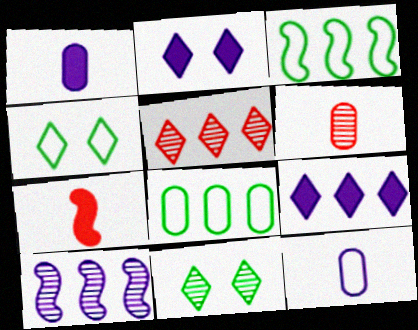[[2, 3, 6], 
[2, 10, 12], 
[6, 10, 11]]